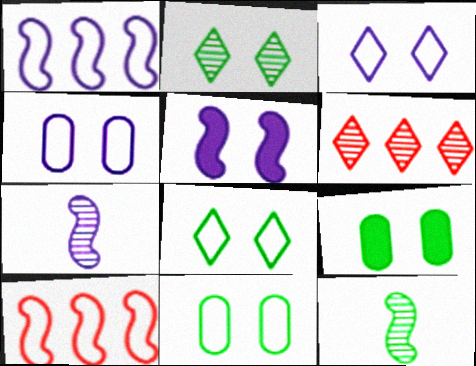[[1, 5, 7], 
[5, 10, 12]]